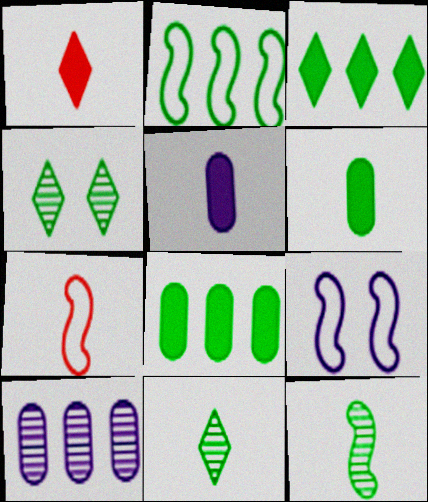[[2, 4, 6], 
[2, 7, 9], 
[5, 7, 11]]